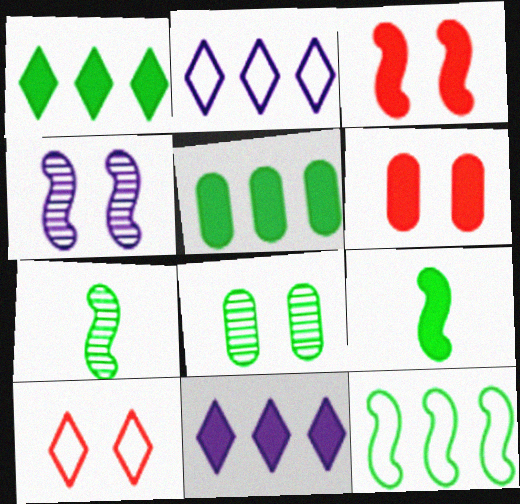[[2, 6, 7], 
[6, 9, 11]]